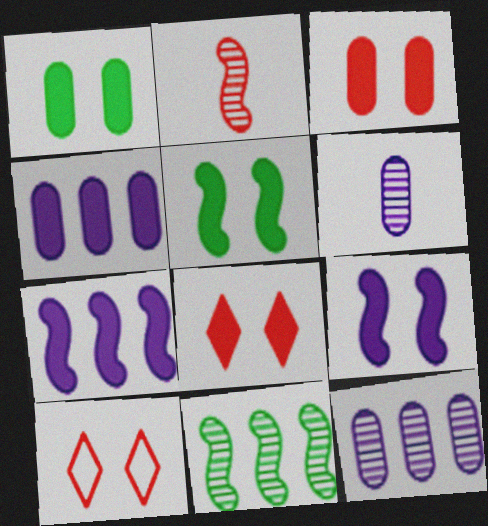[[1, 8, 9]]